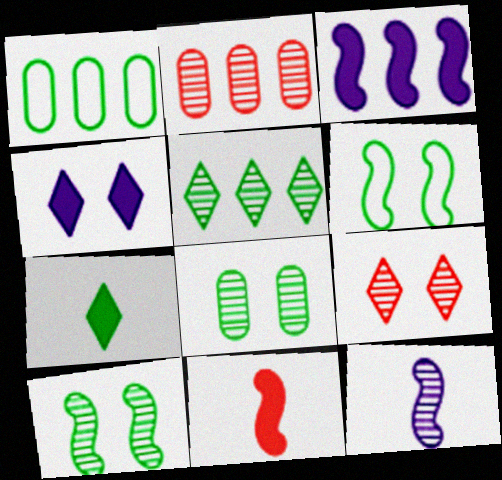[[1, 7, 10]]